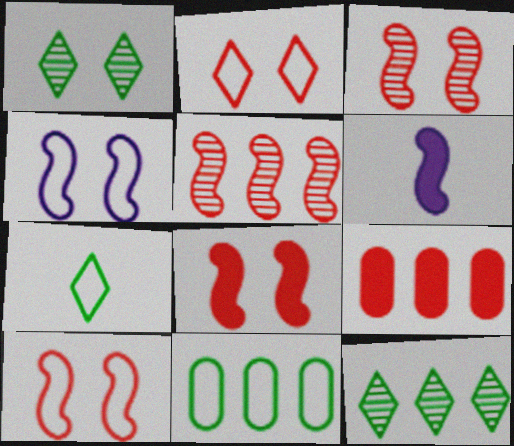[[3, 8, 10]]